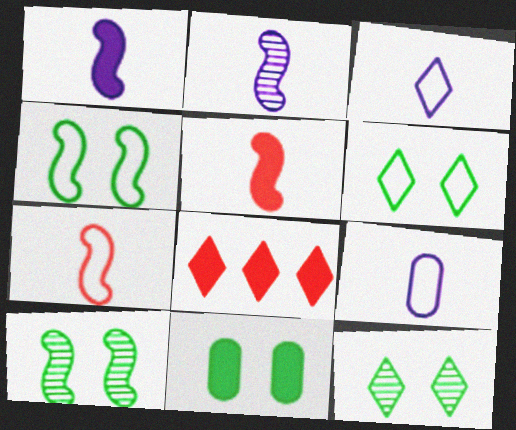[[1, 8, 11], 
[3, 8, 12], 
[4, 11, 12], 
[6, 10, 11], 
[8, 9, 10]]